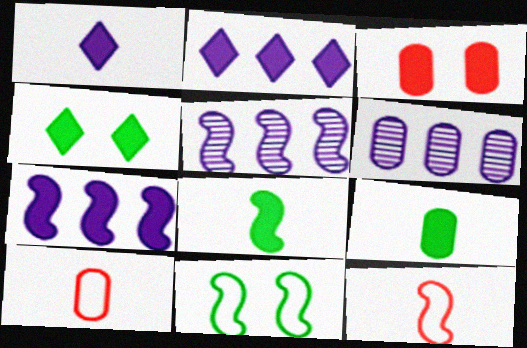[[2, 3, 8], 
[4, 5, 10], 
[4, 6, 12]]